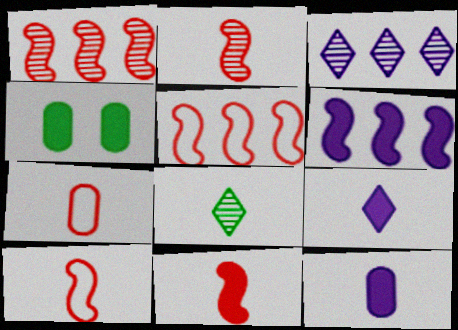[[2, 10, 11], 
[3, 4, 10], 
[8, 10, 12]]